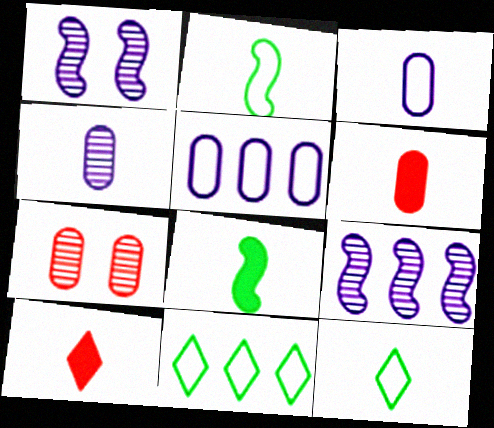[[1, 6, 11], 
[2, 4, 10]]